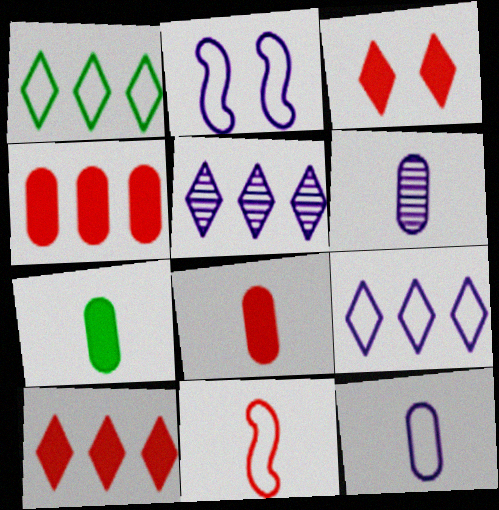[[1, 5, 10], 
[2, 9, 12]]